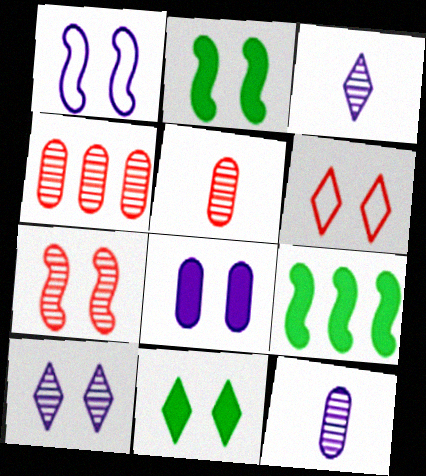[[1, 2, 7], 
[1, 8, 10], 
[6, 9, 12], 
[6, 10, 11]]